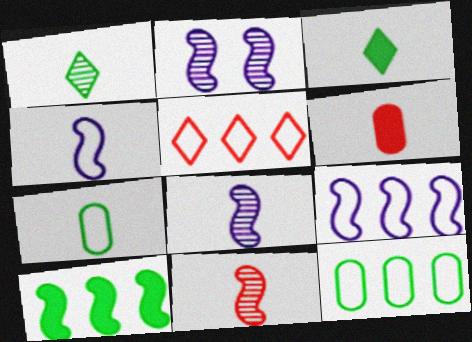[[1, 4, 6], 
[5, 9, 12]]